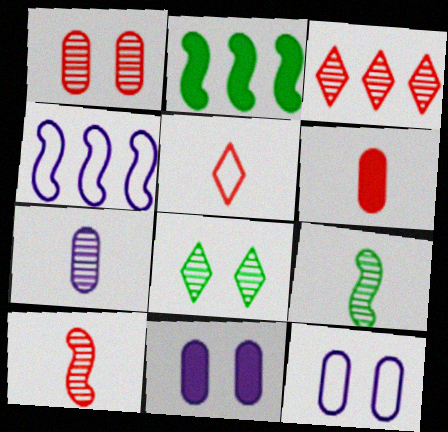[[1, 3, 10], 
[4, 6, 8], 
[5, 6, 10]]